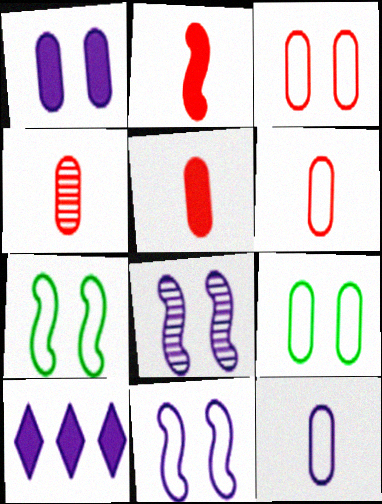[[4, 5, 6], 
[4, 7, 10], 
[8, 10, 12]]